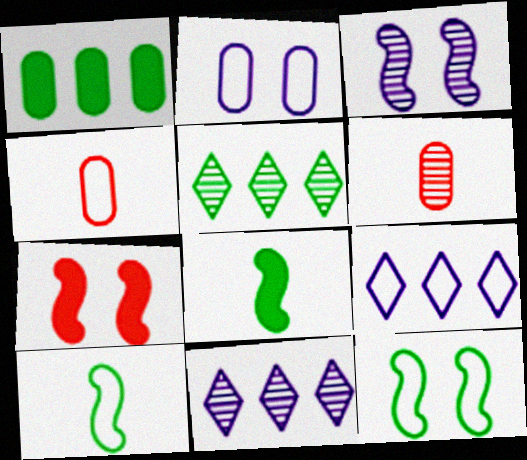[[1, 2, 6], 
[3, 5, 6], 
[3, 7, 12], 
[4, 9, 12]]